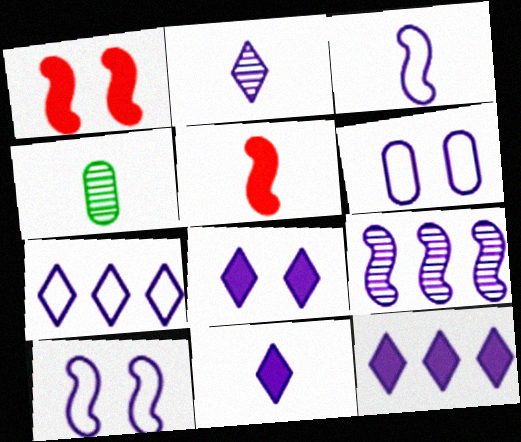[[1, 4, 7], 
[2, 7, 8], 
[3, 6, 7], 
[6, 9, 11], 
[8, 11, 12]]